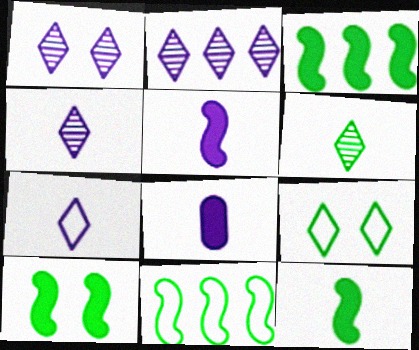[[1, 2, 4], 
[3, 10, 12]]